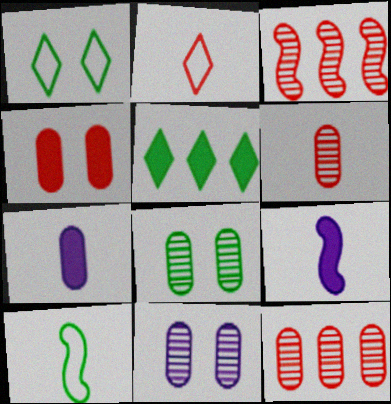[[1, 3, 7], 
[1, 9, 12], 
[2, 3, 4], 
[4, 5, 9], 
[5, 8, 10]]